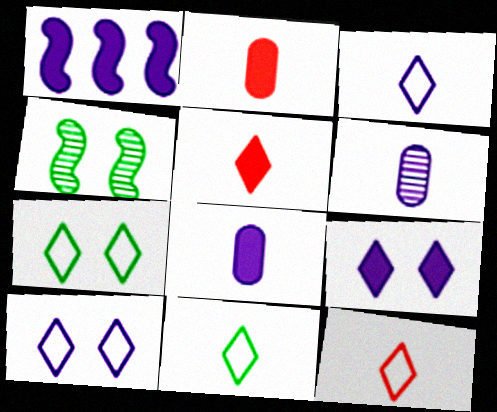[[1, 6, 10], 
[1, 8, 9], 
[3, 11, 12]]